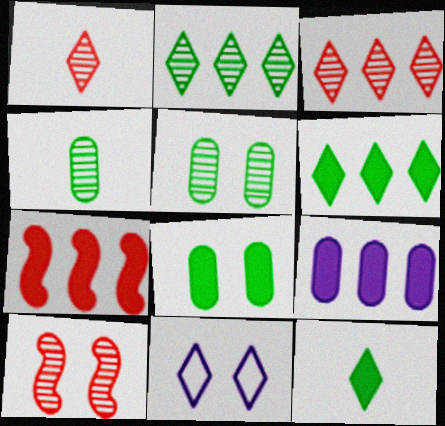[[1, 6, 11], 
[3, 11, 12], 
[4, 7, 11], 
[6, 7, 9], 
[8, 10, 11]]